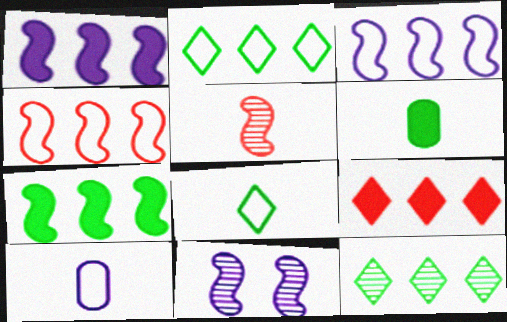[]